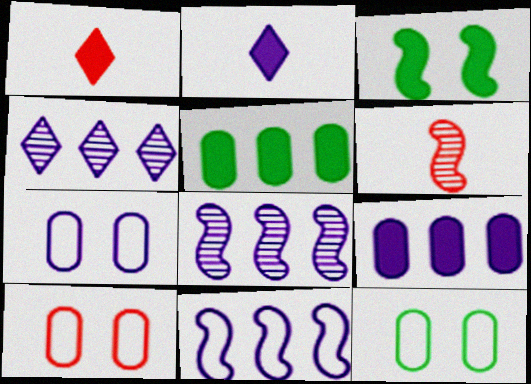[[1, 3, 9], 
[1, 8, 12], 
[2, 7, 8], 
[3, 6, 11], 
[4, 9, 11], 
[7, 10, 12]]